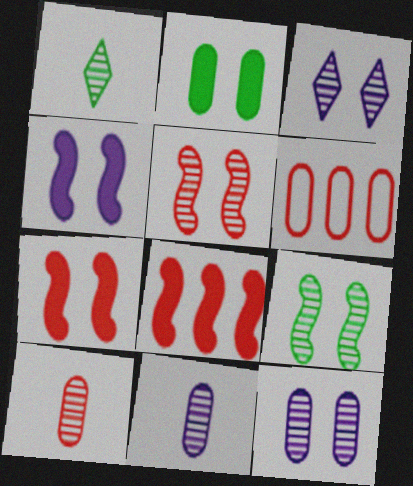[[1, 4, 6], 
[2, 6, 11]]